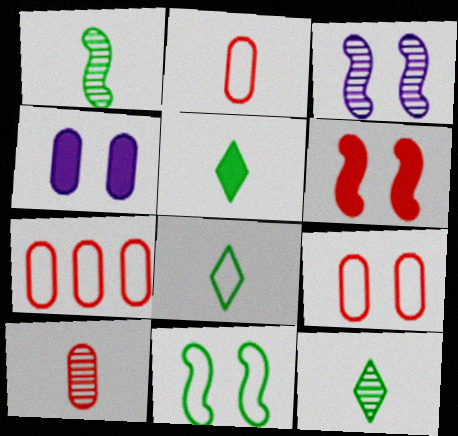[[2, 7, 9], 
[3, 5, 7], 
[3, 6, 11], 
[5, 8, 12]]